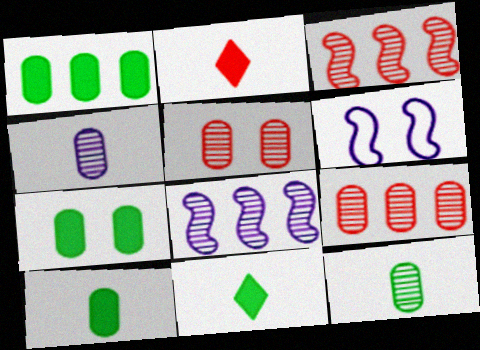[[1, 7, 10], 
[6, 9, 11]]